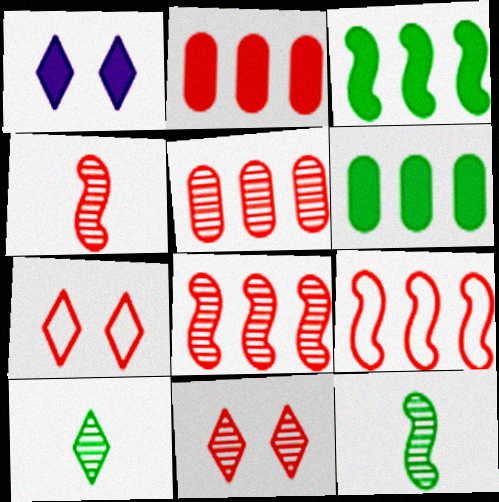[[2, 4, 7], 
[4, 5, 11]]